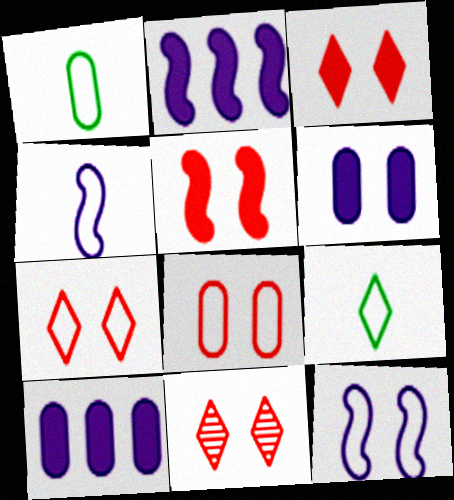[[1, 2, 11], 
[3, 7, 11], 
[5, 8, 11]]